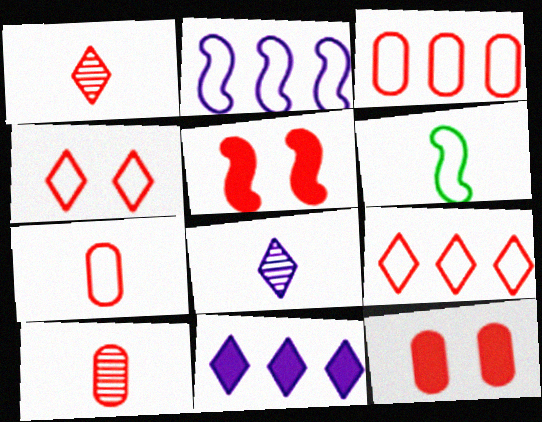[[1, 3, 5], 
[3, 10, 12], 
[5, 9, 10]]